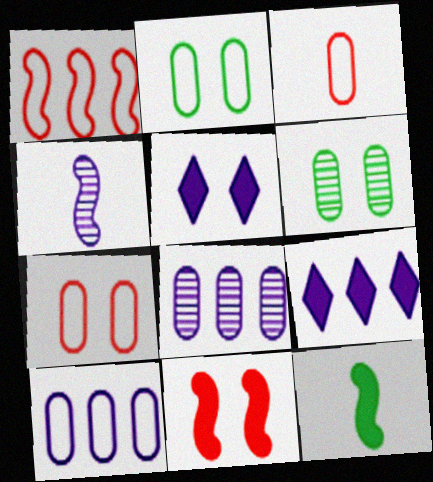[[2, 3, 10], 
[4, 5, 10]]